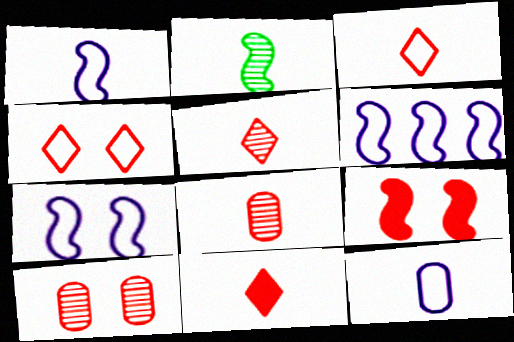[[1, 6, 7], 
[2, 6, 9], 
[2, 11, 12], 
[3, 5, 11], 
[4, 9, 10]]